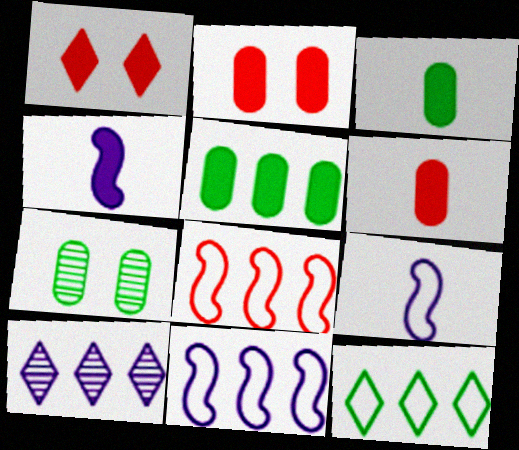[[1, 4, 5], 
[5, 8, 10]]